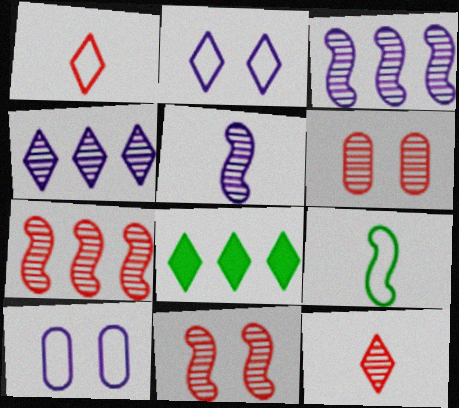[[2, 8, 12], 
[6, 7, 12]]